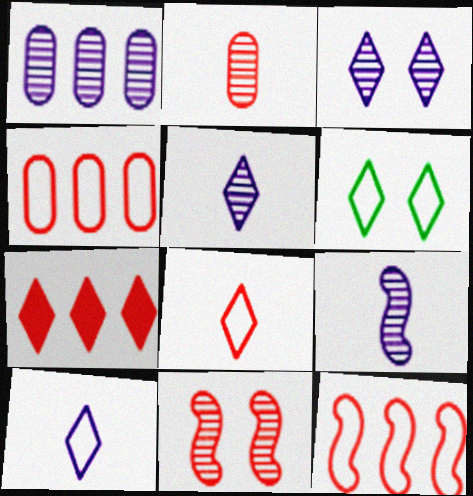[[1, 3, 9], 
[5, 6, 7]]